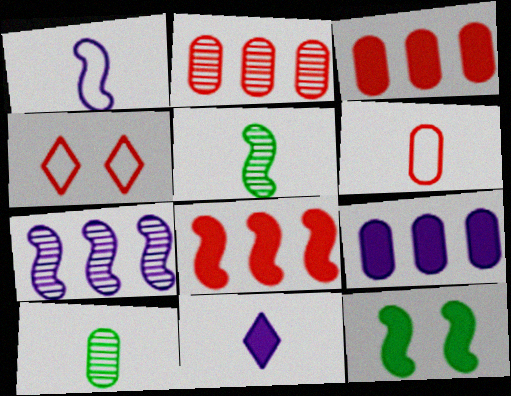[[3, 11, 12], 
[4, 5, 9], 
[5, 6, 11]]